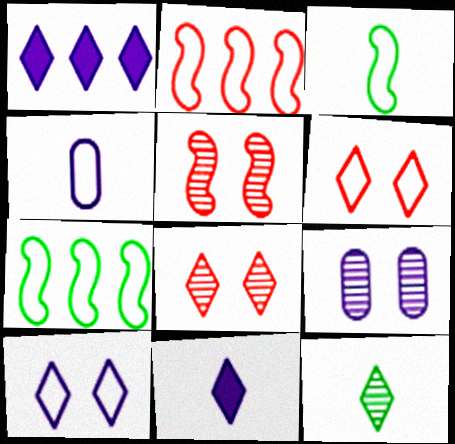[[1, 6, 12], 
[4, 6, 7]]